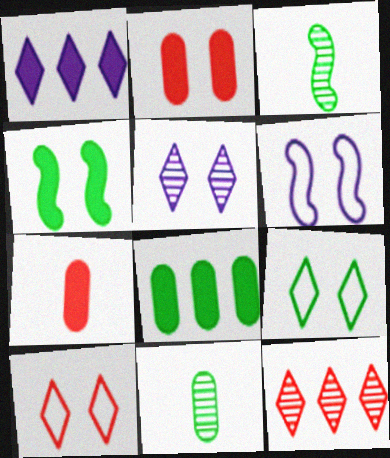[[1, 4, 7], 
[3, 8, 9]]